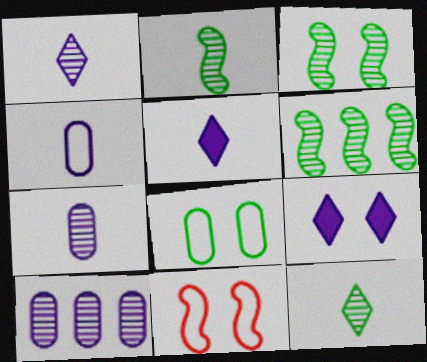[[2, 3, 6]]